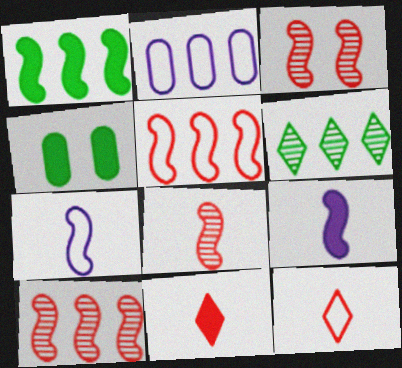[[1, 3, 7], 
[3, 8, 10]]